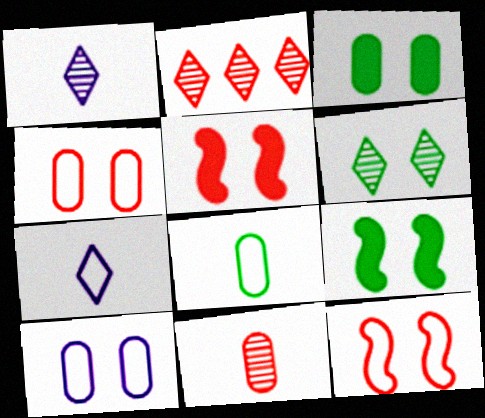[[1, 2, 6], 
[5, 6, 10]]